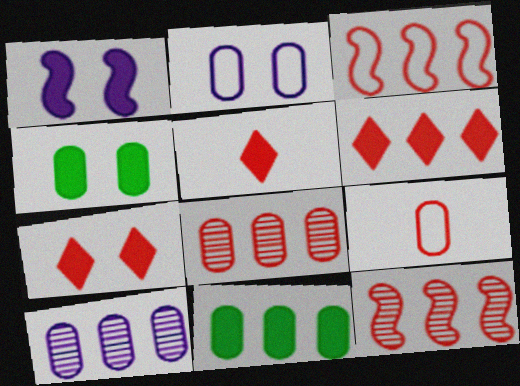[[1, 4, 7], 
[1, 5, 11], 
[3, 6, 8], 
[4, 9, 10], 
[5, 6, 7], 
[7, 9, 12]]